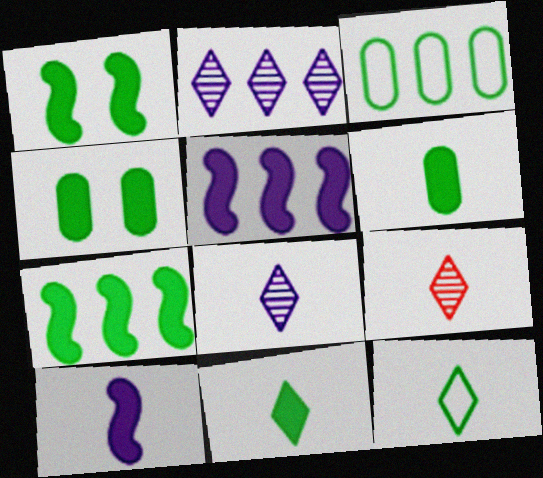[[4, 7, 11]]